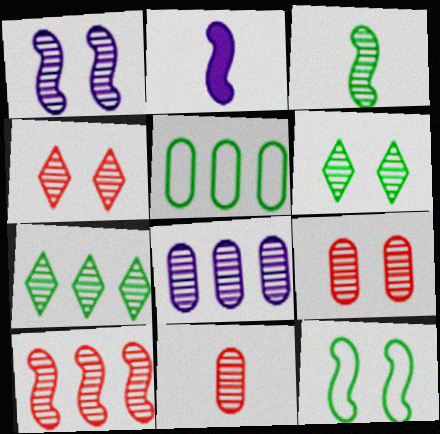[[1, 3, 10], 
[1, 6, 9], 
[1, 7, 11], 
[2, 4, 5], 
[2, 10, 12], 
[3, 4, 8], 
[4, 10, 11], 
[7, 8, 10]]